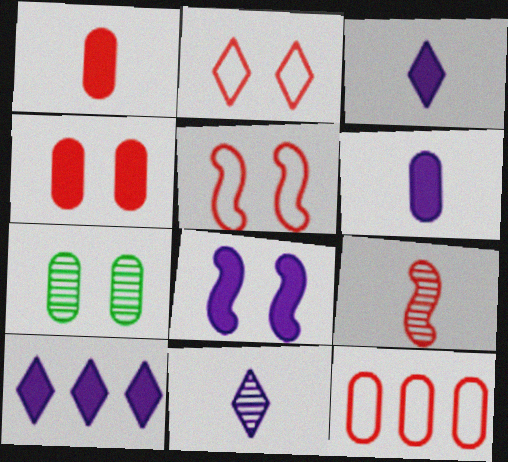[[2, 7, 8], 
[6, 7, 12], 
[6, 8, 10]]